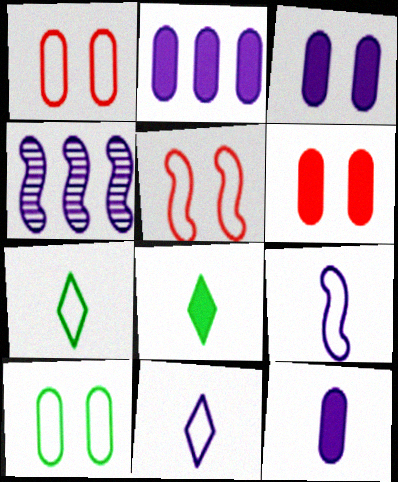[[1, 4, 8], 
[2, 3, 12], 
[3, 4, 11], 
[4, 6, 7]]